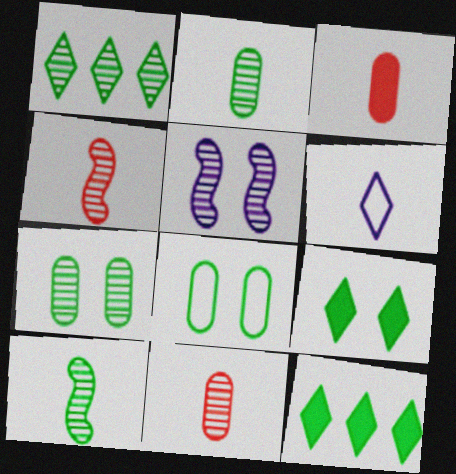[[1, 5, 11], 
[1, 7, 10], 
[3, 6, 10], 
[8, 10, 12]]